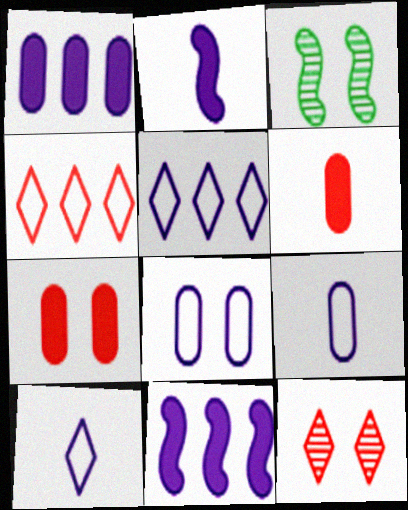[[3, 5, 6]]